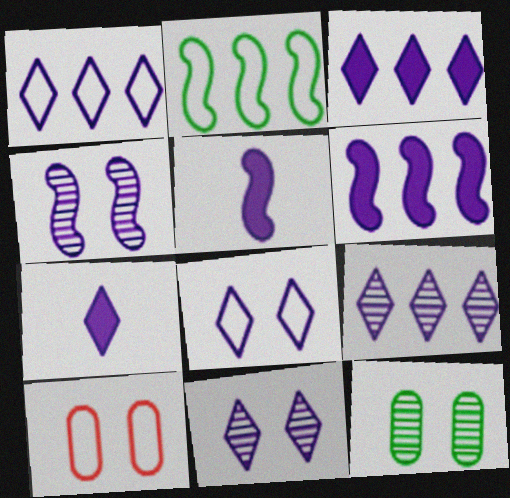[[1, 3, 9], 
[1, 7, 11], 
[7, 8, 9]]